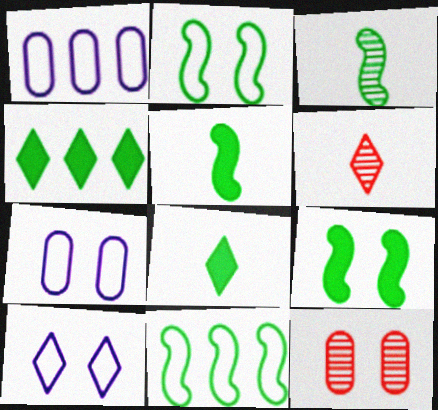[[1, 6, 9], 
[3, 9, 11], 
[4, 6, 10], 
[9, 10, 12]]